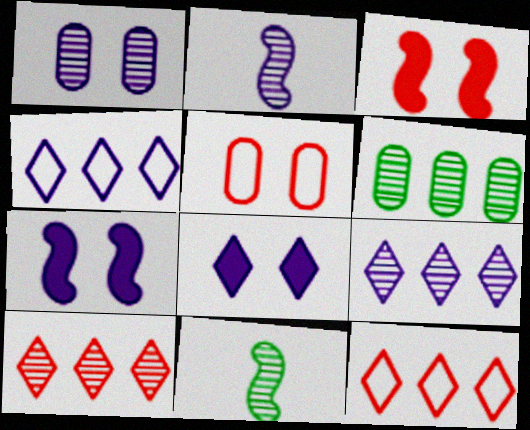[[1, 2, 9], 
[1, 10, 11]]